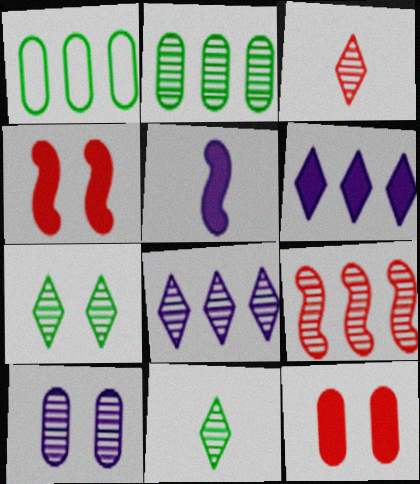[[1, 6, 9], 
[2, 8, 9], 
[3, 7, 8], 
[9, 10, 11]]